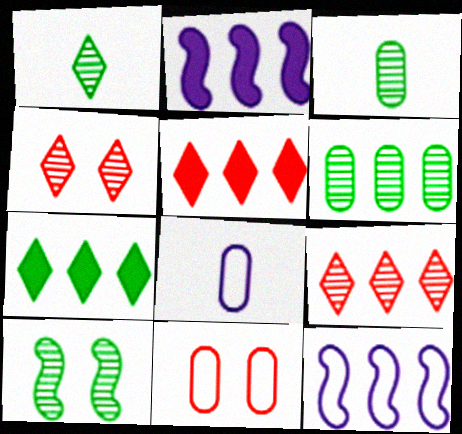[[1, 2, 11], 
[1, 6, 10], 
[5, 6, 12], 
[5, 8, 10]]